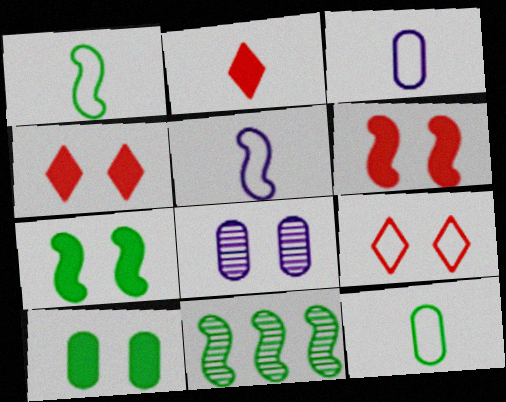[[1, 7, 11], 
[3, 4, 11], 
[5, 6, 11], 
[7, 8, 9]]